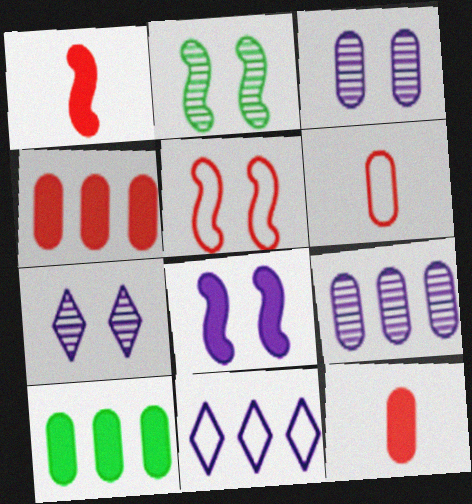[[2, 5, 8], 
[2, 11, 12], 
[3, 6, 10]]